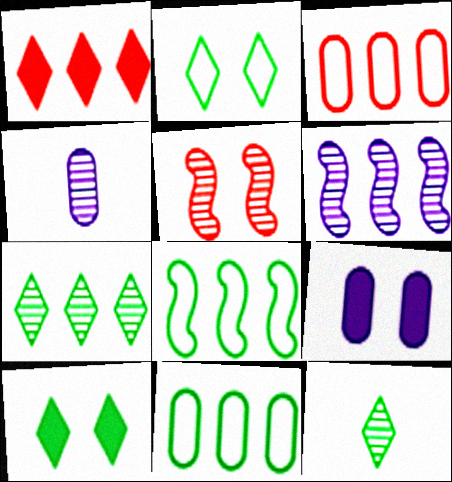[[1, 6, 11], 
[2, 5, 9], 
[4, 5, 7]]